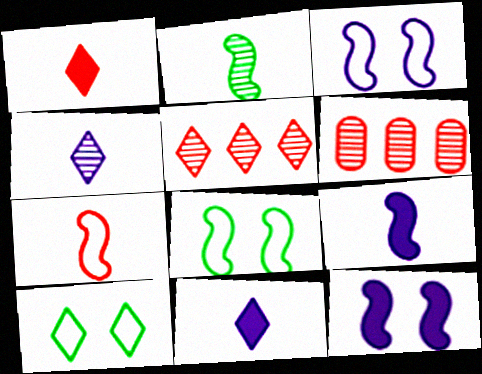[[2, 7, 9], 
[5, 10, 11], 
[6, 8, 11], 
[6, 9, 10]]